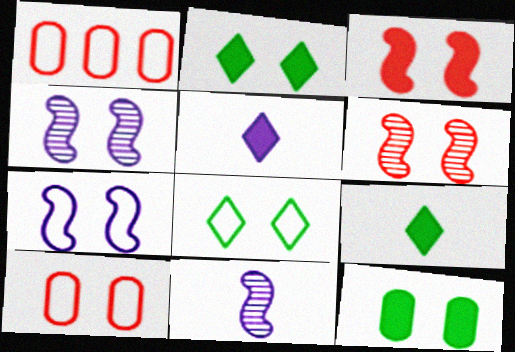[[1, 2, 11], 
[1, 4, 9], 
[2, 4, 10], 
[7, 8, 10]]